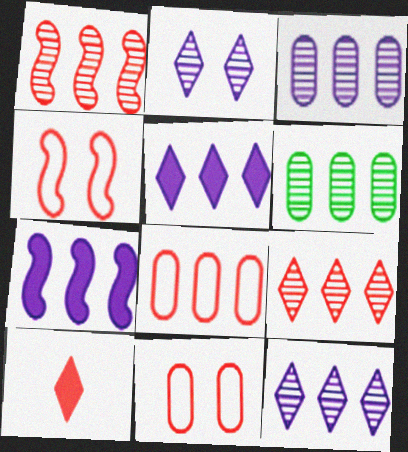[[1, 6, 12], 
[1, 10, 11]]